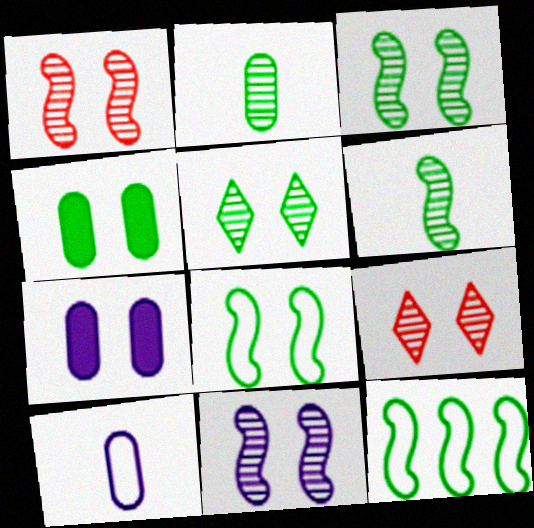[[1, 3, 11], 
[4, 5, 8], 
[7, 8, 9]]